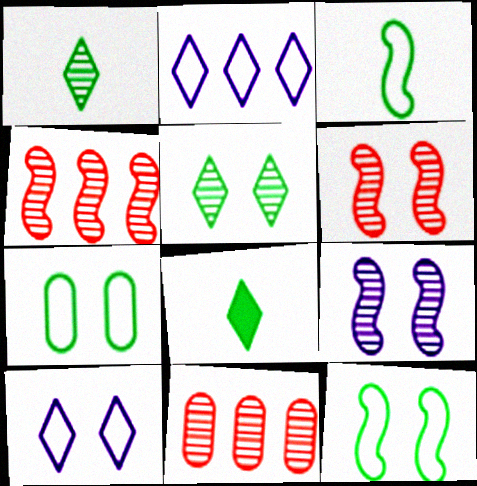[[1, 9, 11]]